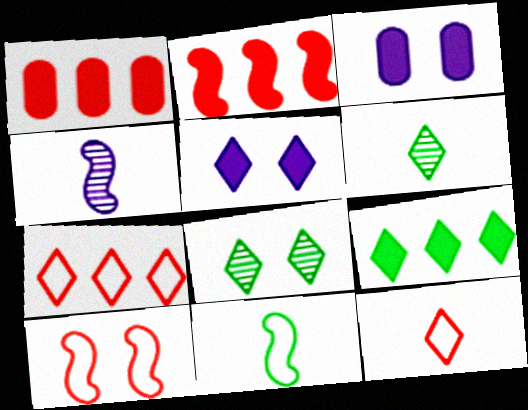[[3, 8, 10], 
[5, 6, 7]]